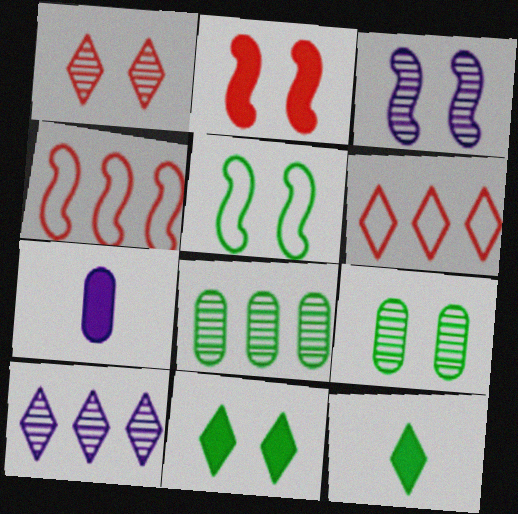[[1, 3, 9], 
[2, 3, 5], 
[5, 8, 12], 
[5, 9, 11]]